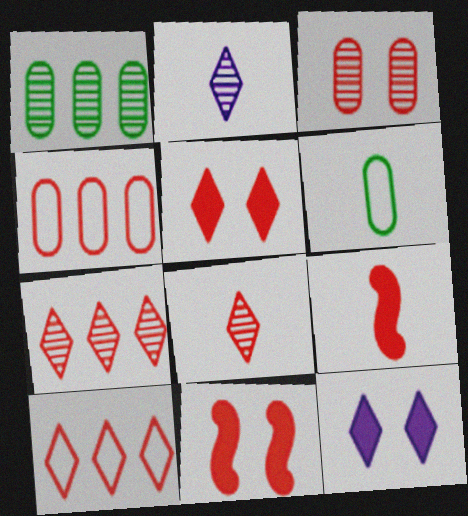[[2, 6, 9], 
[3, 9, 10], 
[4, 8, 11], 
[5, 8, 10]]